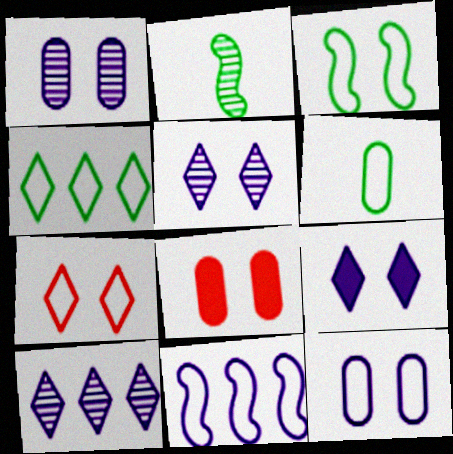[[3, 4, 6], 
[3, 5, 8], 
[3, 7, 12], 
[6, 7, 11]]